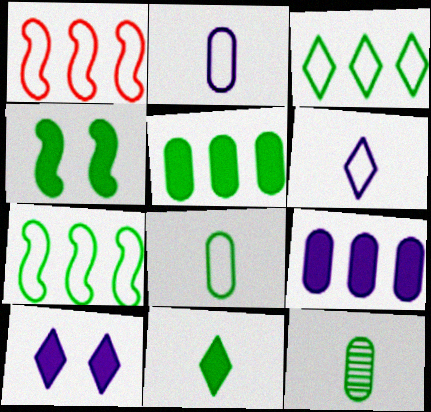[[1, 10, 12], 
[3, 4, 12], 
[4, 5, 11]]